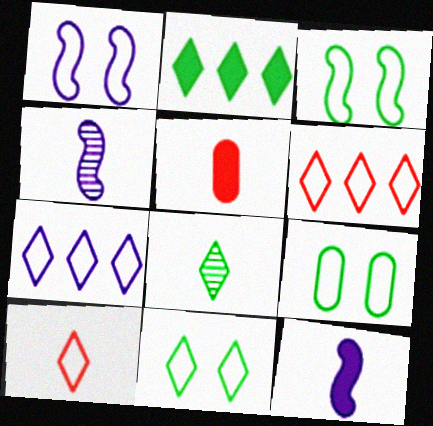[[2, 8, 11], 
[3, 9, 11], 
[7, 10, 11]]